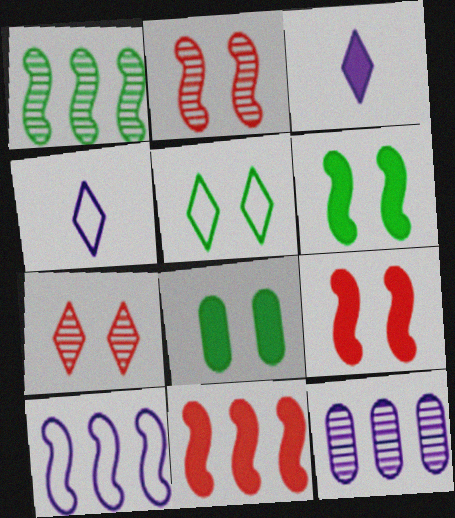[[1, 10, 11], 
[3, 8, 11]]